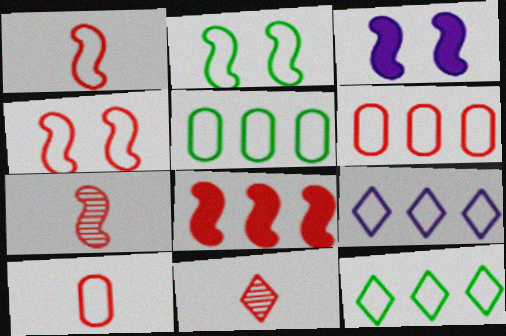[[2, 9, 10], 
[3, 5, 11], 
[4, 7, 8]]